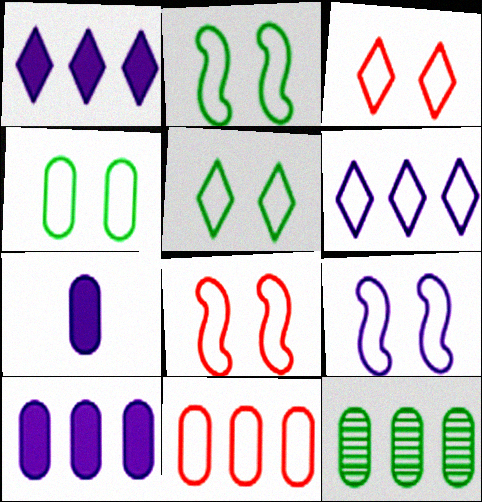[[2, 4, 5], 
[2, 8, 9], 
[3, 4, 9], 
[10, 11, 12]]